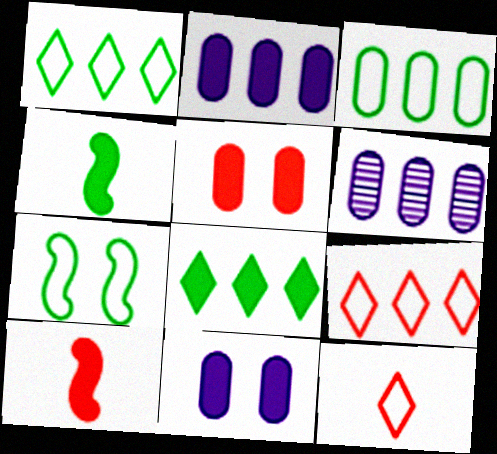[[8, 10, 11]]